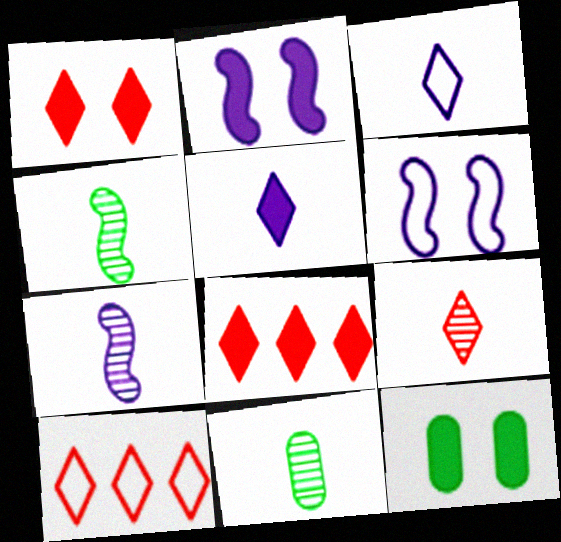[[1, 2, 12], 
[1, 9, 10], 
[2, 10, 11], 
[6, 8, 11], 
[7, 9, 11], 
[7, 10, 12]]